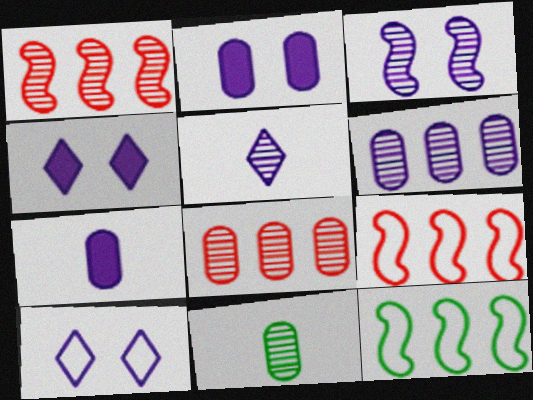[[2, 3, 10], 
[3, 5, 6], 
[4, 9, 11]]